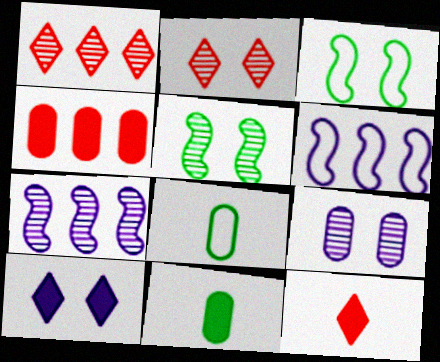[[2, 5, 9], 
[2, 6, 11], 
[4, 8, 9]]